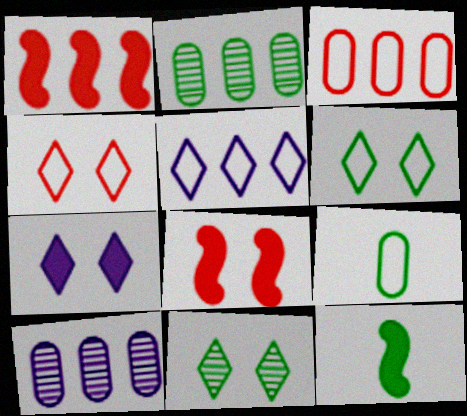[[1, 2, 5], 
[2, 6, 12], 
[4, 7, 11], 
[4, 10, 12]]